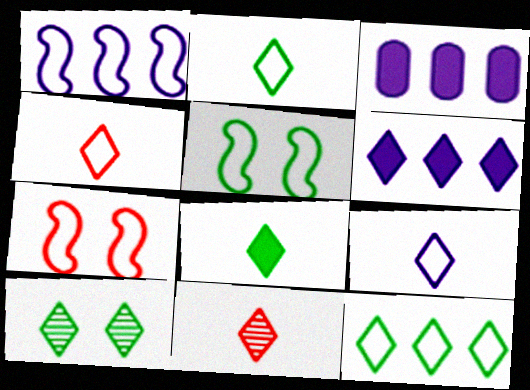[[2, 4, 9], 
[3, 5, 11], 
[4, 6, 10], 
[8, 9, 11], 
[8, 10, 12]]